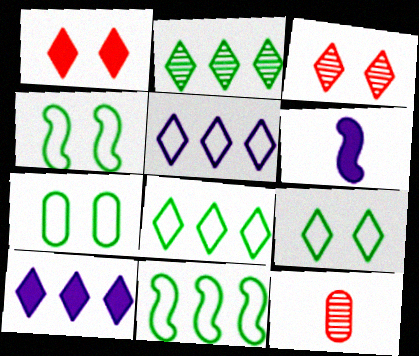[[4, 7, 9], 
[4, 10, 12]]